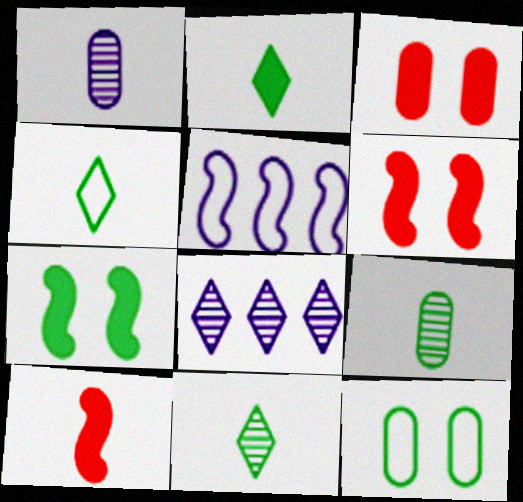[[1, 4, 10], 
[2, 4, 11], 
[3, 5, 11], 
[8, 10, 12]]